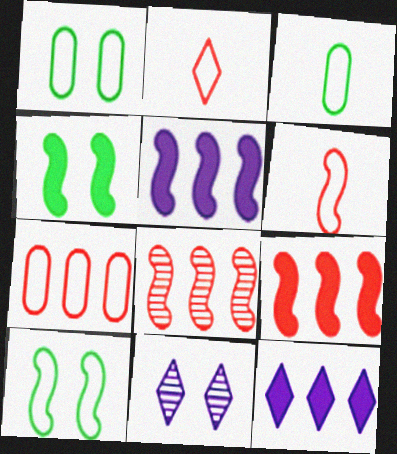[[3, 9, 11]]